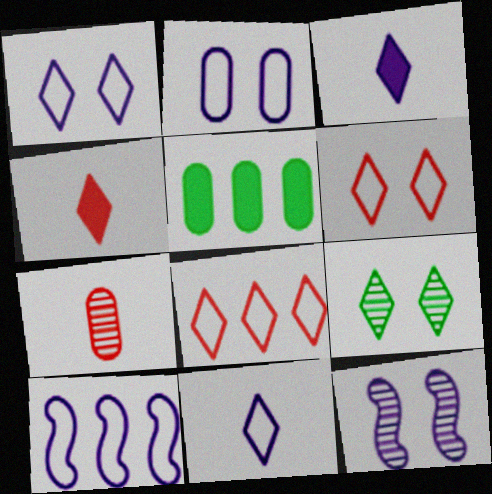[[2, 5, 7], 
[2, 10, 11], 
[3, 8, 9]]